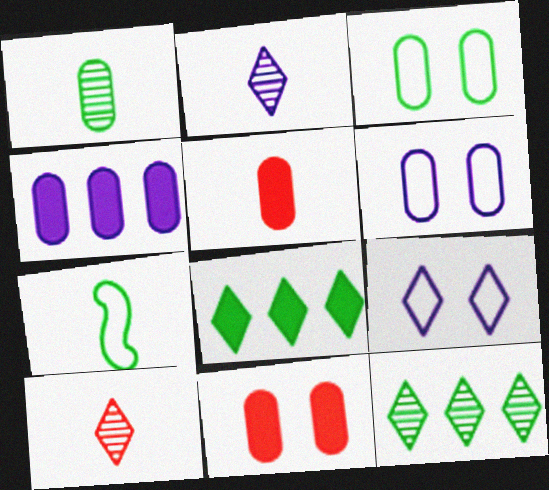[[2, 5, 7], 
[8, 9, 10]]